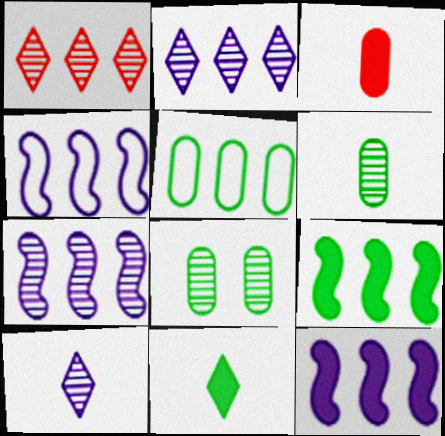[[1, 5, 12], 
[4, 7, 12]]